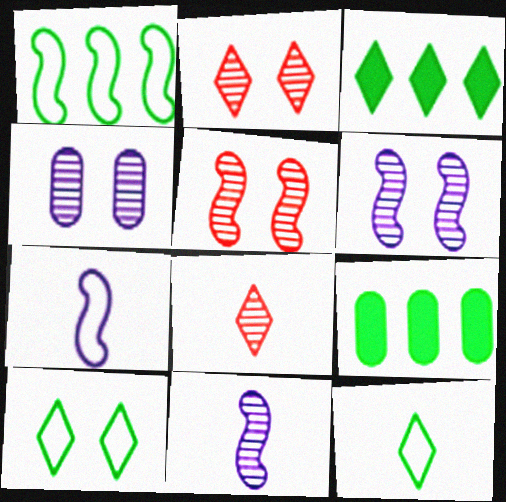[[2, 7, 9]]